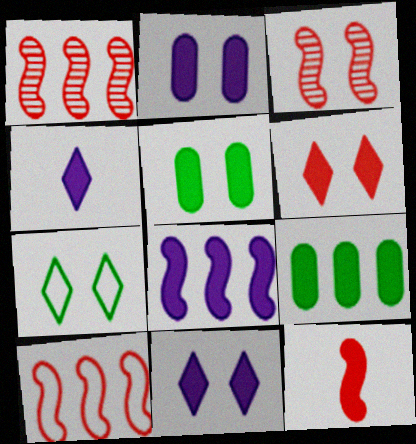[[2, 3, 7], 
[2, 4, 8], 
[3, 10, 12], 
[9, 11, 12]]